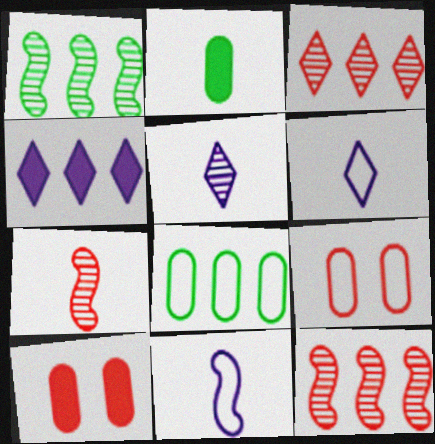[[1, 6, 10], 
[2, 6, 7], 
[4, 8, 12]]